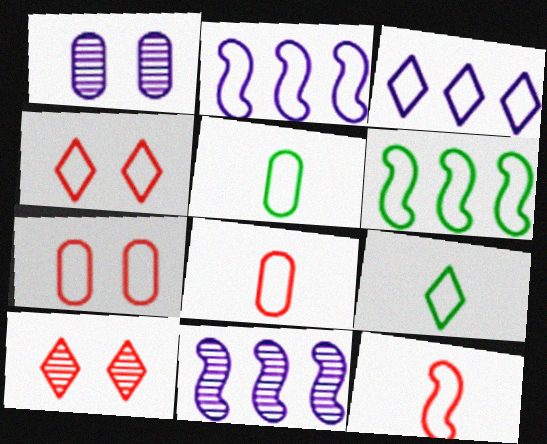[[2, 4, 5], 
[2, 7, 9], 
[3, 4, 9]]